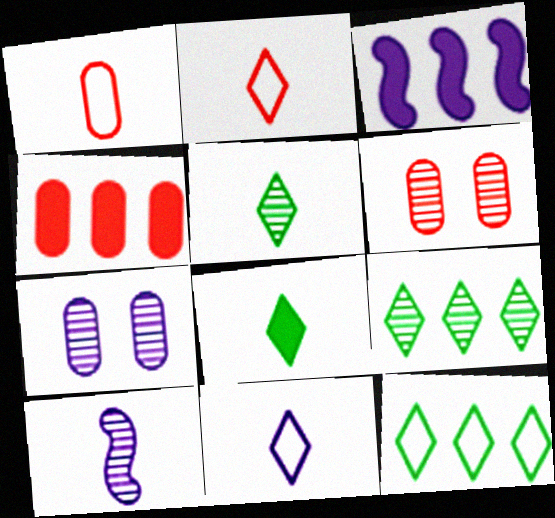[[1, 4, 6], 
[1, 8, 10], 
[3, 7, 11], 
[6, 9, 10]]